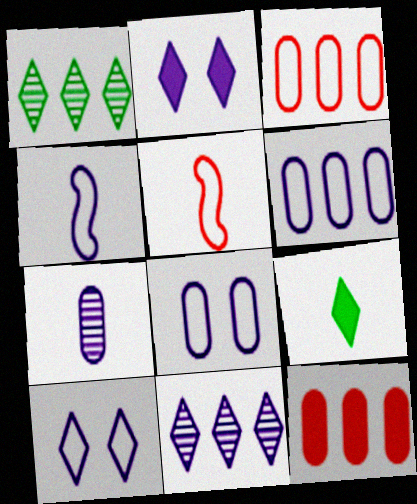[[4, 6, 10], 
[5, 7, 9]]